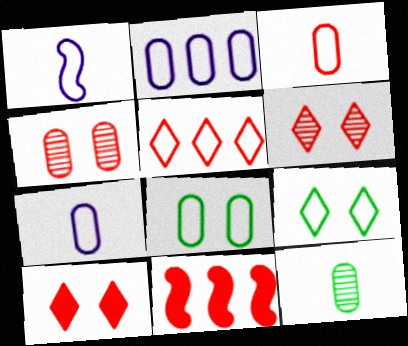[[1, 5, 8], 
[2, 3, 8], 
[3, 6, 11]]